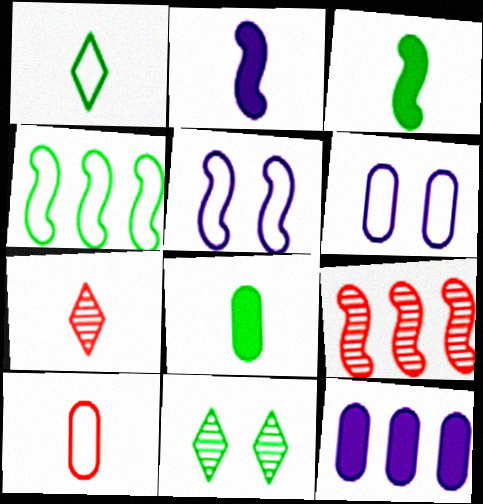[[3, 5, 9], 
[4, 8, 11]]